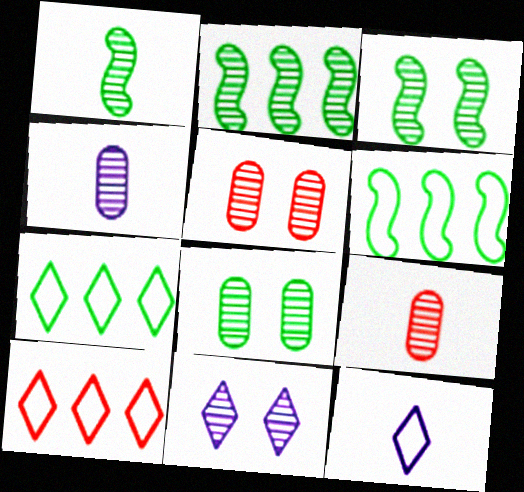[[1, 2, 3], 
[2, 9, 11], 
[3, 5, 11]]